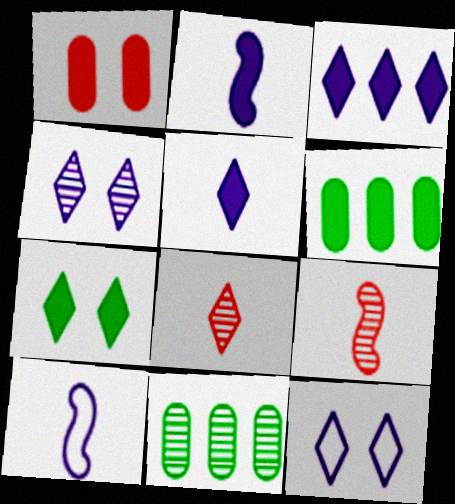[[4, 9, 11], 
[6, 9, 12]]